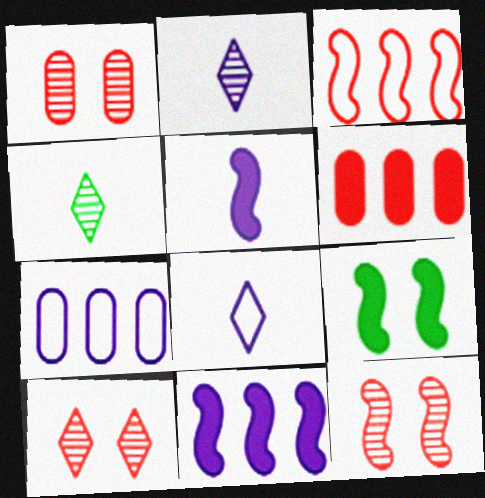[[1, 10, 12]]